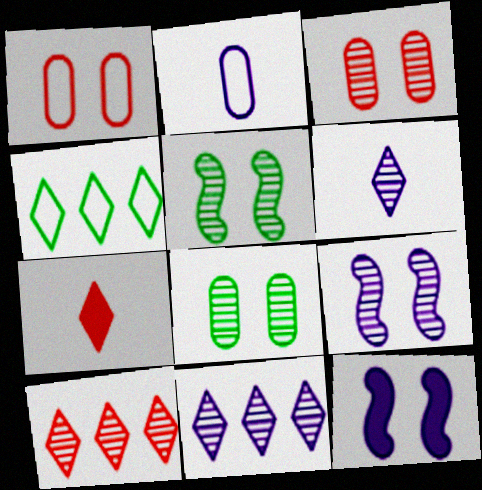[[2, 11, 12]]